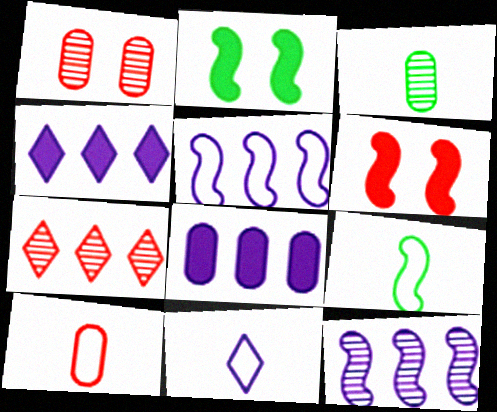[[1, 4, 9], 
[6, 7, 10], 
[6, 9, 12], 
[9, 10, 11]]